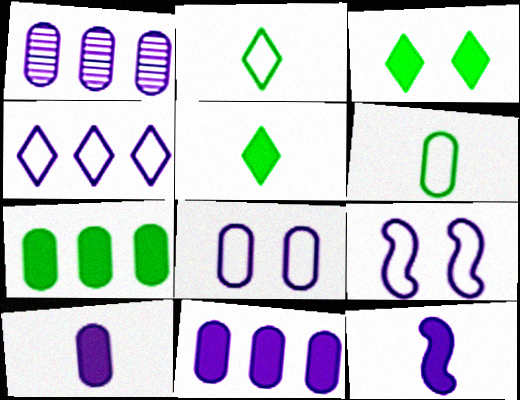[[1, 8, 10]]